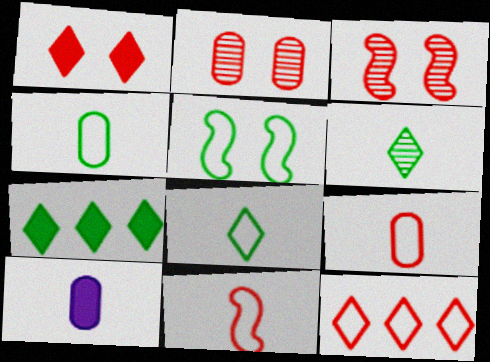[[6, 10, 11]]